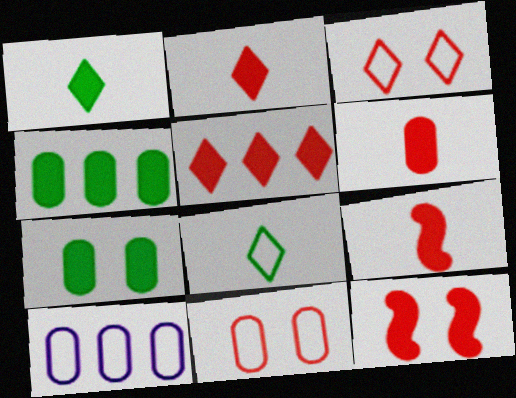[[2, 6, 9], 
[5, 6, 12]]